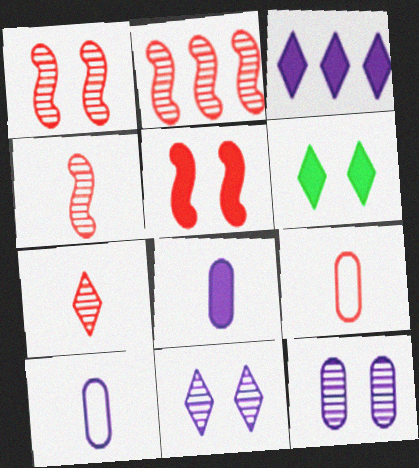[[1, 2, 4], 
[2, 6, 10]]